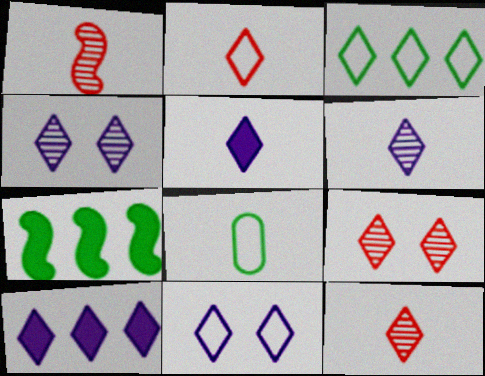[[1, 5, 8], 
[2, 3, 11], 
[3, 5, 9], 
[6, 10, 11]]